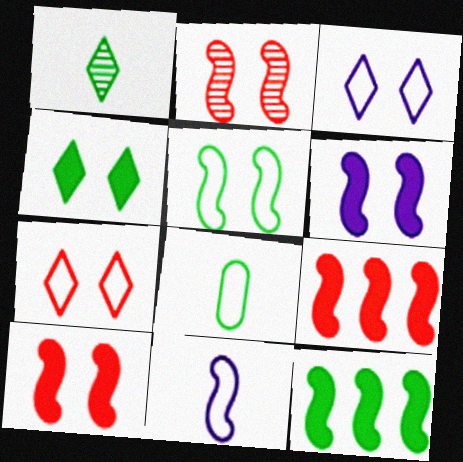[[2, 5, 6], 
[2, 11, 12]]